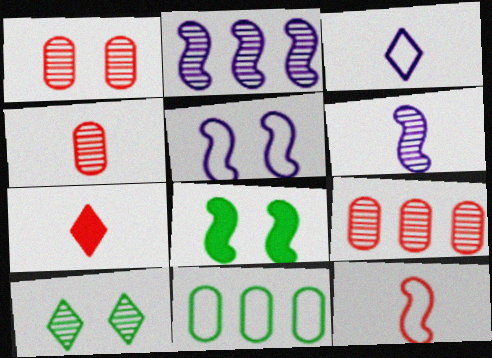[[1, 4, 9], 
[2, 4, 10], 
[2, 8, 12], 
[3, 8, 9], 
[4, 7, 12], 
[6, 9, 10]]